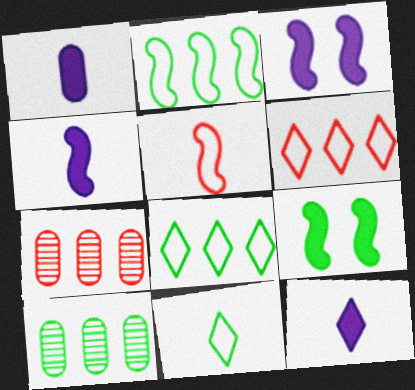[[1, 4, 12], 
[3, 7, 11], 
[9, 10, 11]]